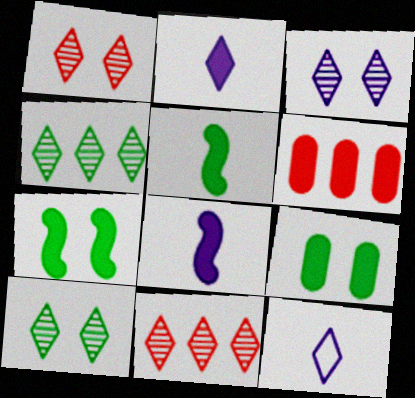[[1, 3, 10], 
[2, 6, 7]]